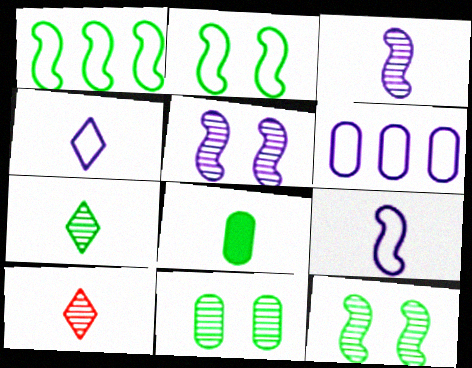[[8, 9, 10]]